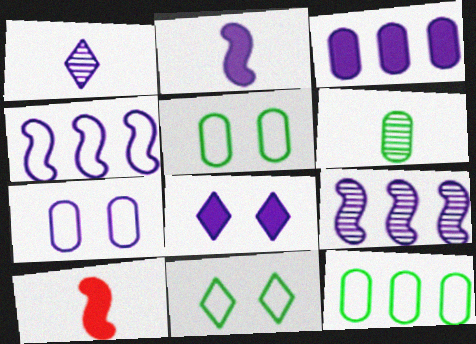[[2, 3, 8]]